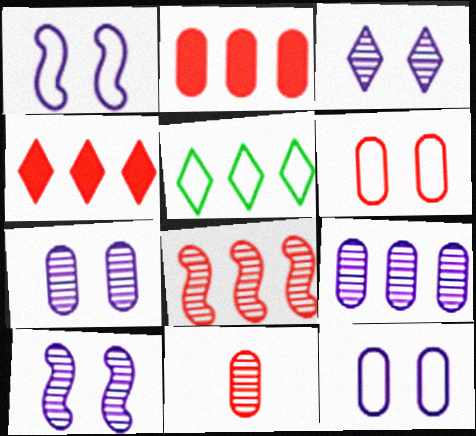[[2, 6, 11], 
[3, 7, 10]]